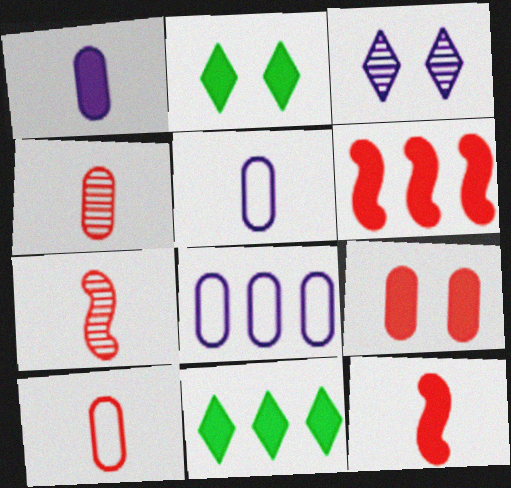[[1, 2, 6], 
[2, 7, 8]]